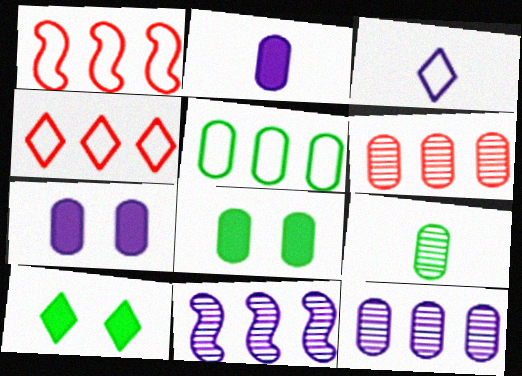[[3, 7, 11], 
[5, 8, 9]]